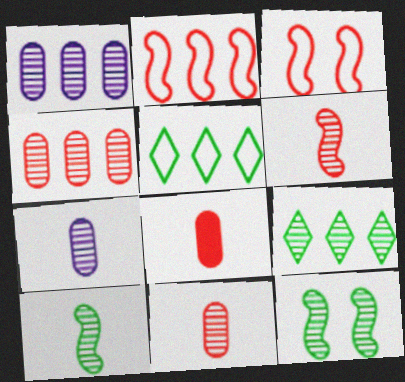[]